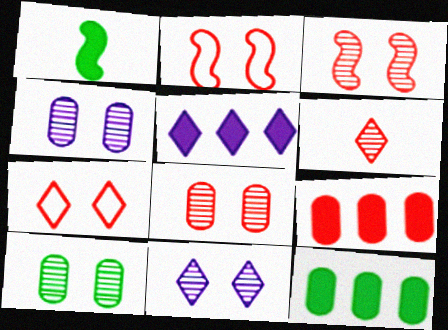[[2, 6, 9], 
[3, 10, 11], 
[4, 8, 10]]